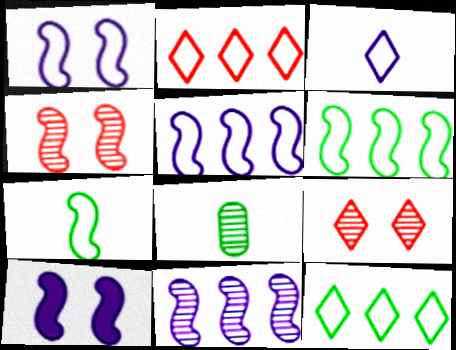[[2, 8, 10], 
[8, 9, 11]]